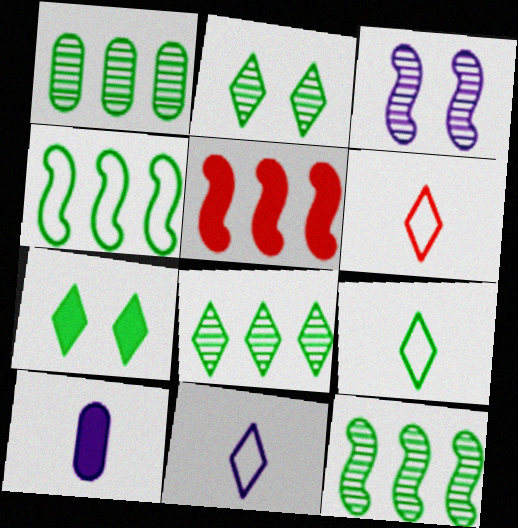[[1, 8, 12], 
[5, 7, 10], 
[6, 9, 11], 
[7, 8, 9]]